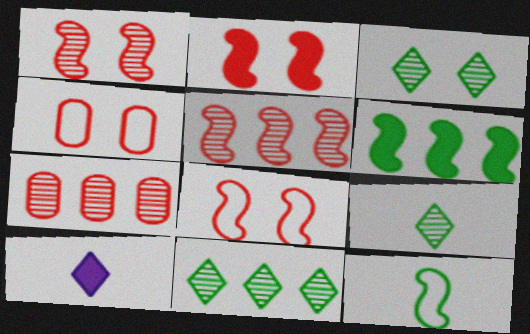[[1, 2, 8], 
[3, 9, 11]]